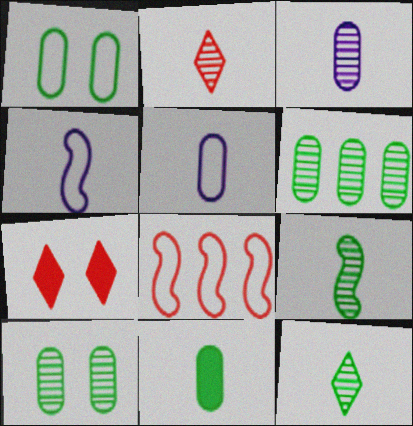[[1, 6, 11], 
[2, 3, 9], 
[2, 4, 11], 
[4, 6, 7]]